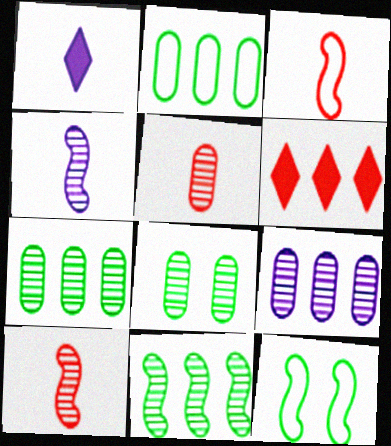[[5, 8, 9]]